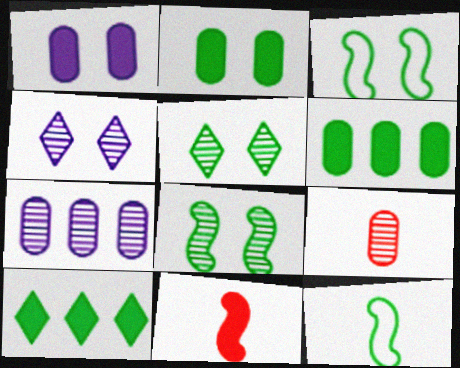[[1, 10, 11], 
[2, 3, 5], 
[5, 6, 12]]